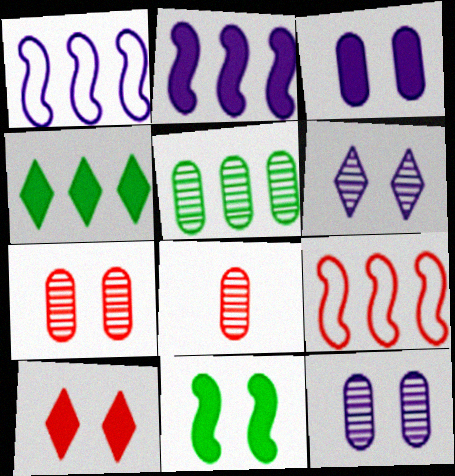[[3, 10, 11], 
[5, 8, 12], 
[8, 9, 10]]